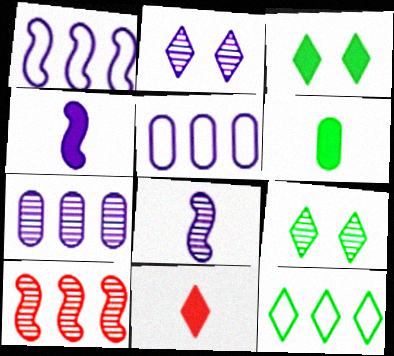[[2, 4, 5], 
[2, 7, 8], 
[2, 11, 12], 
[4, 6, 11]]